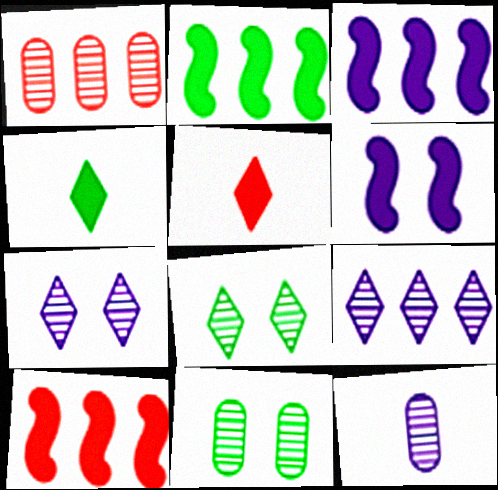[[1, 11, 12], 
[2, 3, 10]]